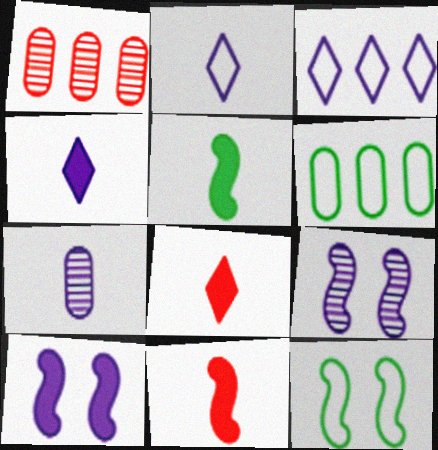[[1, 4, 12], 
[3, 7, 10], 
[6, 8, 9]]